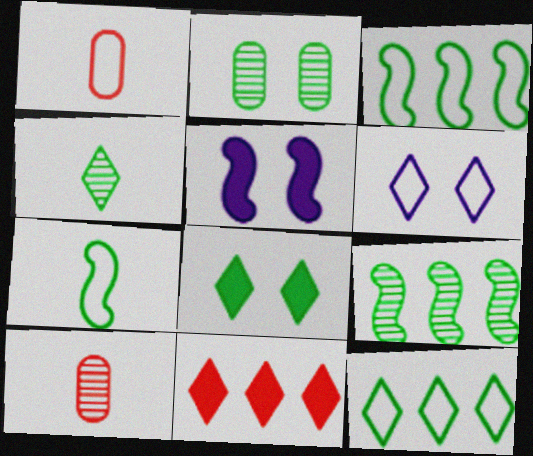[[1, 3, 6], 
[2, 4, 9], 
[4, 6, 11], 
[4, 8, 12], 
[5, 10, 12]]